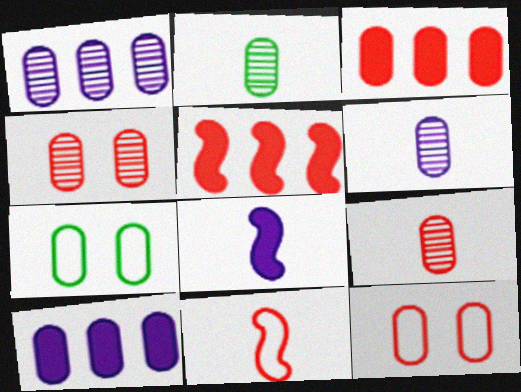[[1, 2, 4], 
[2, 6, 9], 
[2, 10, 12], 
[3, 6, 7], 
[3, 9, 12], 
[7, 9, 10]]